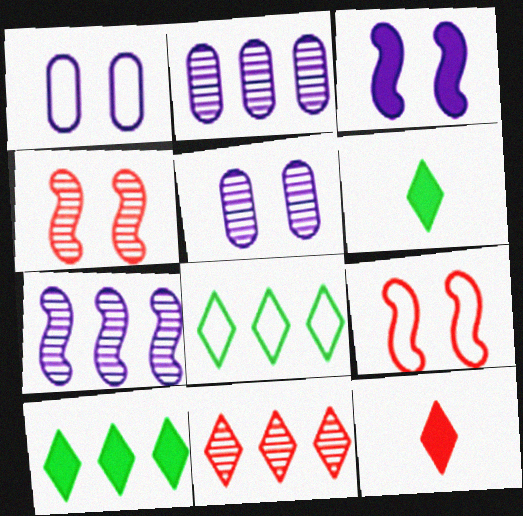[[2, 6, 9]]